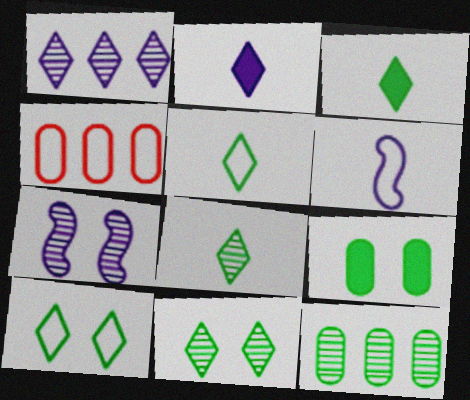[[3, 4, 7], 
[3, 5, 8], 
[4, 6, 10]]